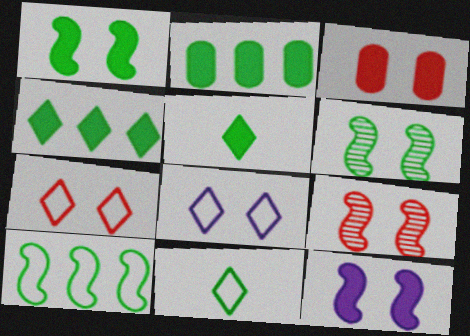[[1, 2, 5], 
[2, 6, 11], 
[3, 6, 8], 
[3, 7, 9]]